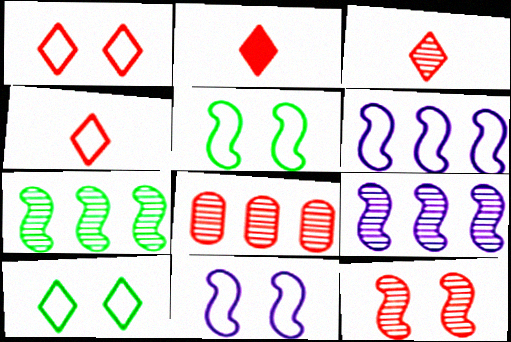[[2, 3, 4], 
[3, 8, 12]]